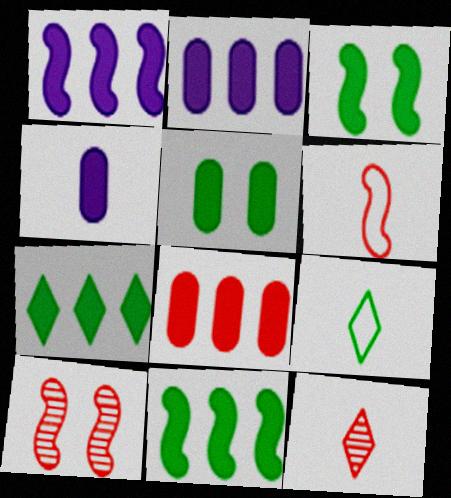[[1, 7, 8], 
[2, 9, 10], 
[4, 5, 8]]